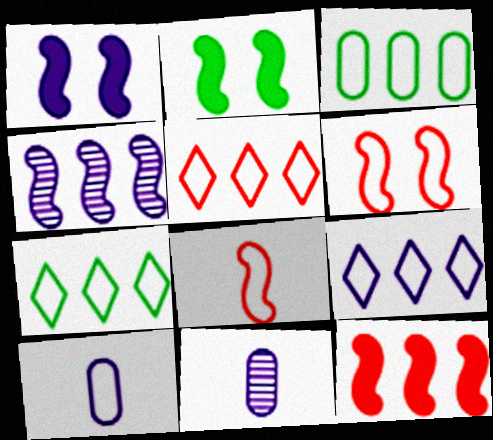[[1, 9, 11], 
[2, 4, 8], 
[2, 5, 11], 
[5, 7, 9], 
[6, 7, 10]]